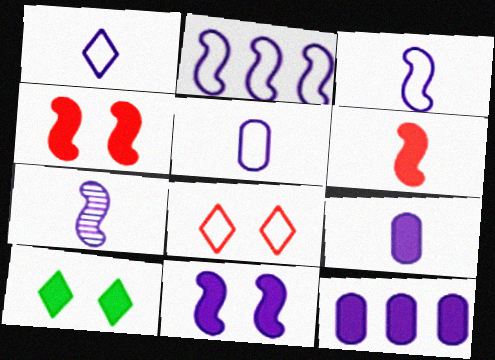[[1, 3, 5], 
[1, 7, 9], 
[2, 7, 11], 
[6, 10, 12]]